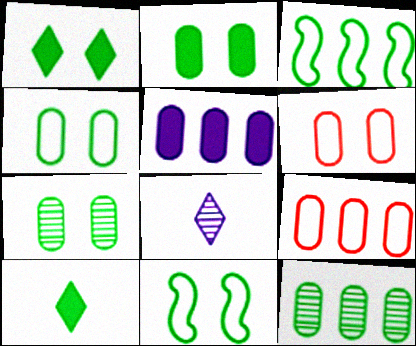[[1, 7, 11], 
[2, 4, 7], 
[3, 7, 10], 
[5, 9, 12], 
[10, 11, 12]]